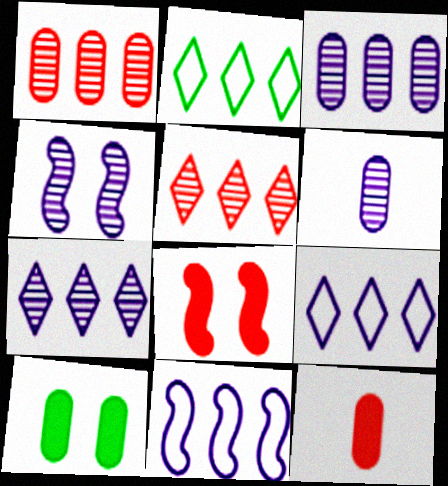[[2, 4, 12], 
[2, 6, 8], 
[4, 6, 7]]